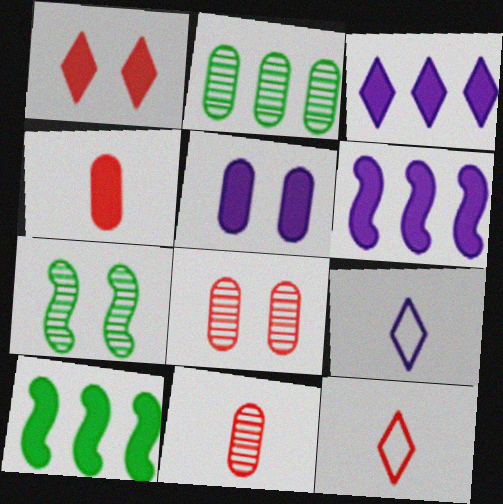[[8, 9, 10]]